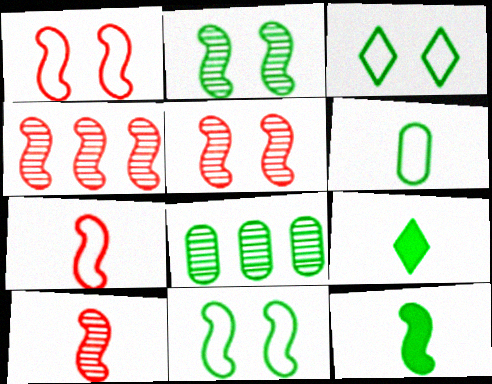[[3, 8, 12], 
[4, 5, 10], 
[8, 9, 11]]